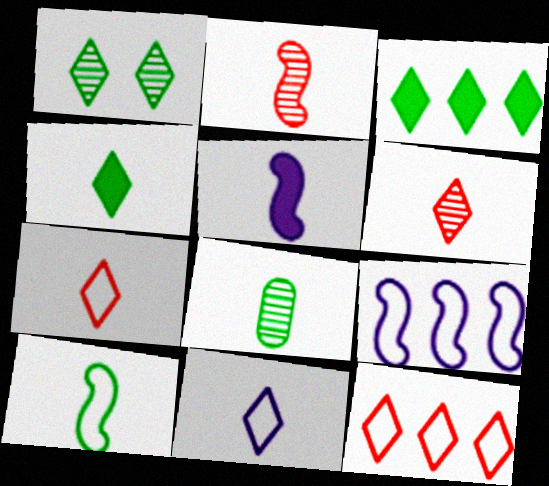[[2, 5, 10], 
[4, 6, 11], 
[4, 8, 10], 
[5, 7, 8]]